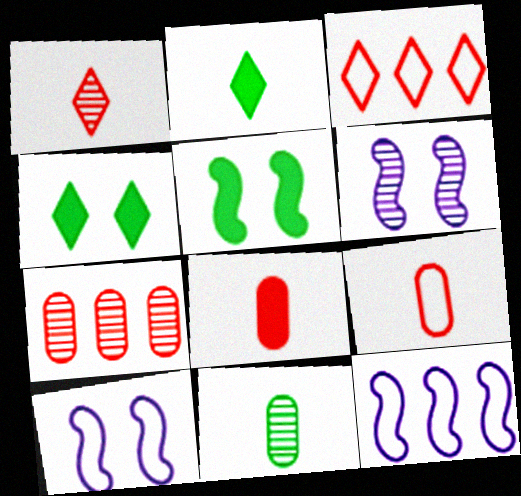[[2, 7, 10]]